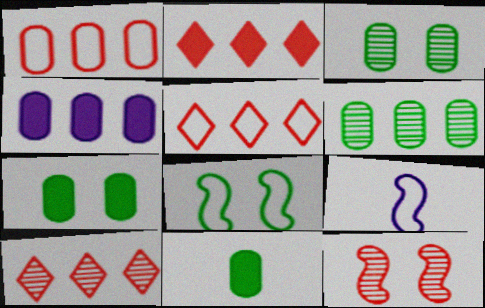[[1, 4, 6], 
[2, 3, 9], 
[2, 5, 10], 
[7, 9, 10]]